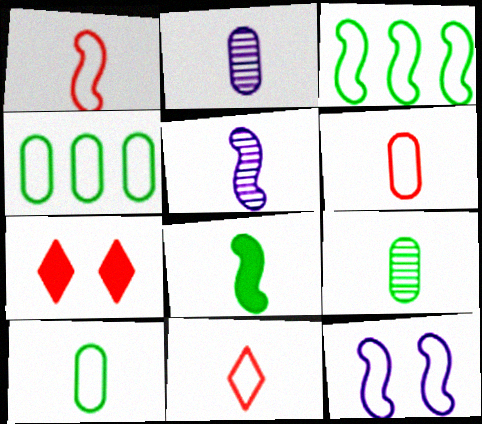[[1, 3, 12], 
[1, 5, 8], 
[1, 6, 11], 
[2, 3, 7], 
[2, 8, 11], 
[4, 5, 7], 
[4, 11, 12]]